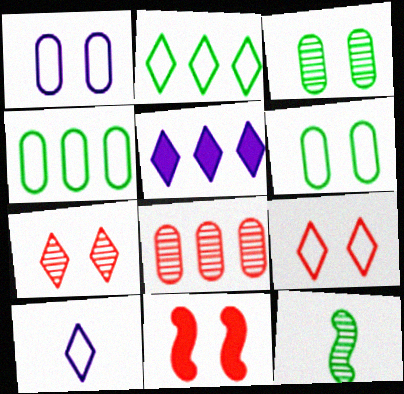[[2, 9, 10]]